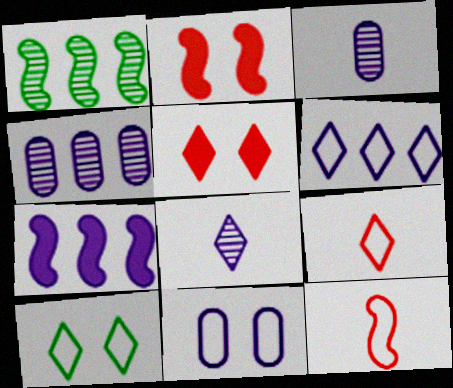[[4, 6, 7], 
[6, 9, 10], 
[7, 8, 11]]